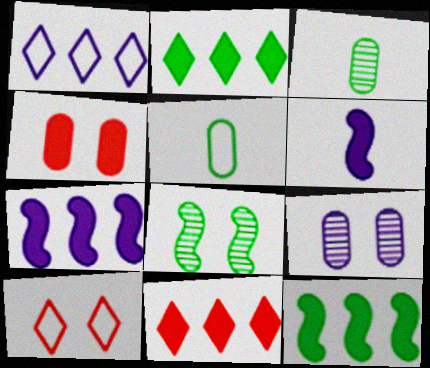[[1, 6, 9], 
[2, 4, 6], 
[2, 5, 8], 
[3, 7, 10]]